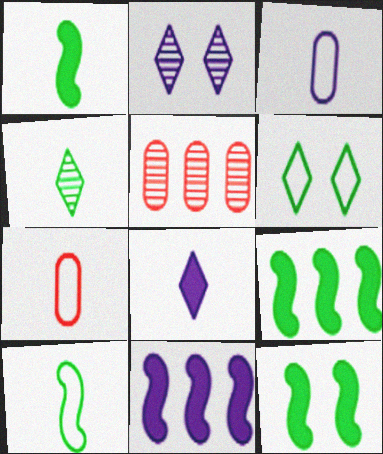[[1, 9, 12], 
[2, 3, 11], 
[2, 7, 9]]